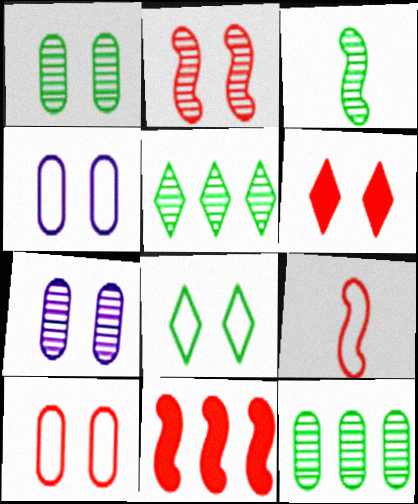[[1, 3, 5], 
[2, 6, 10], 
[2, 9, 11]]